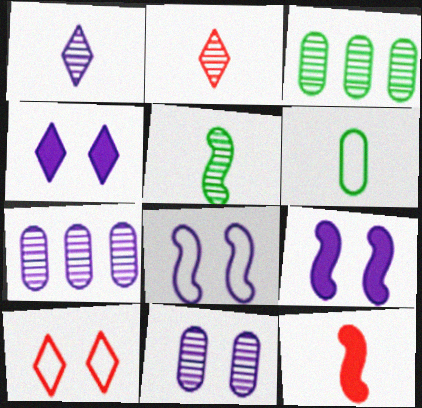[[1, 6, 12], 
[4, 8, 11]]